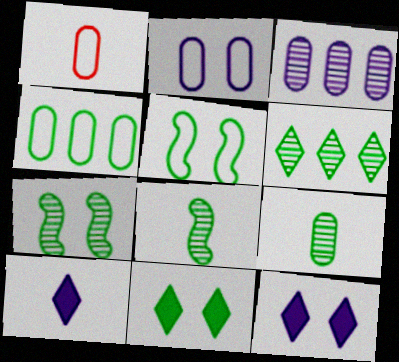[[1, 2, 4], 
[1, 8, 10], 
[4, 8, 11], 
[6, 7, 9]]